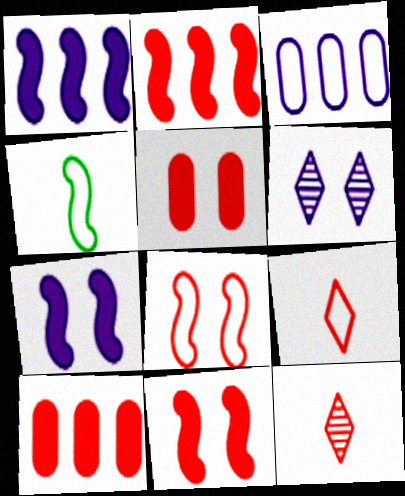[[4, 6, 10], 
[8, 10, 12]]